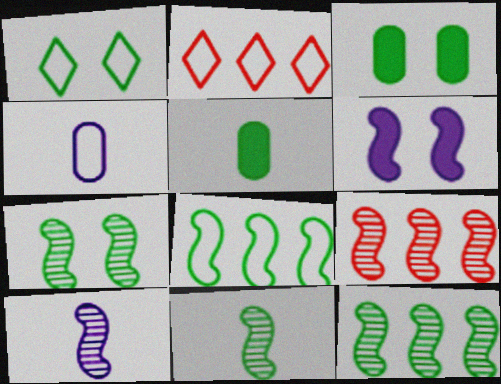[[1, 3, 7], 
[1, 5, 12], 
[2, 3, 10], 
[7, 9, 10], 
[7, 11, 12]]